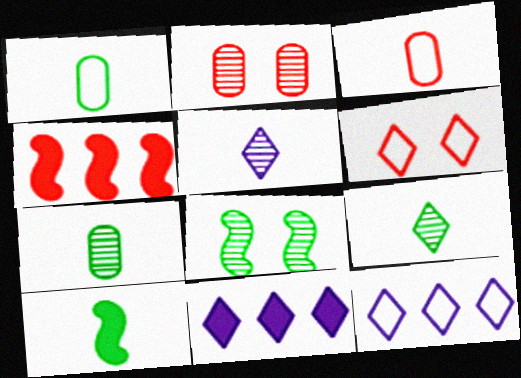[[1, 9, 10], 
[2, 10, 12], 
[3, 5, 10], 
[3, 8, 11], 
[6, 9, 11]]